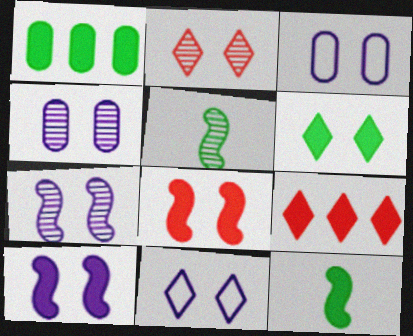[[1, 6, 12], 
[2, 6, 11], 
[3, 5, 9], 
[4, 10, 11]]